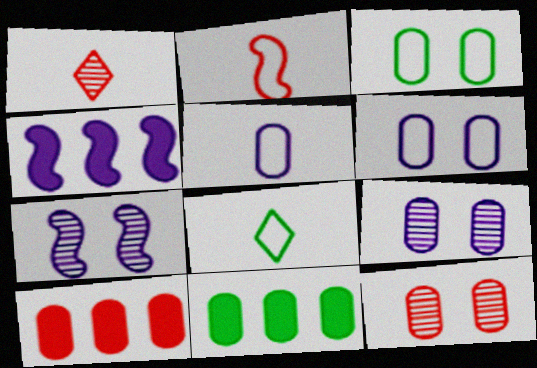[[1, 3, 4], 
[2, 5, 8], 
[4, 8, 12], 
[5, 11, 12], 
[7, 8, 10]]